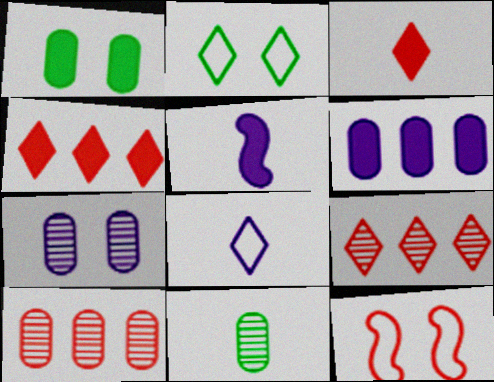[[1, 4, 5], 
[2, 5, 10], 
[3, 10, 12], 
[7, 10, 11]]